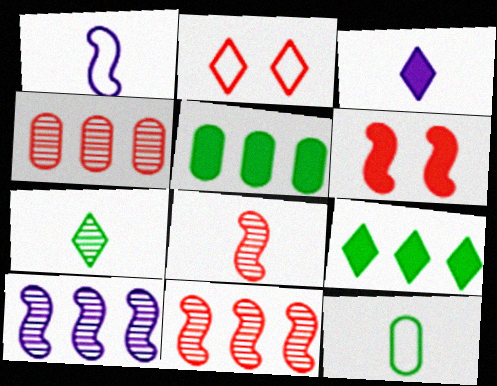[[3, 5, 6], 
[3, 8, 12]]